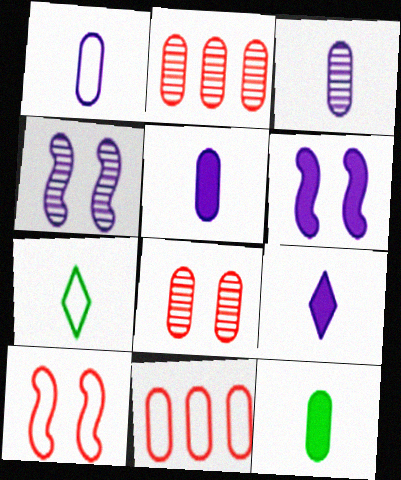[[1, 3, 5], 
[2, 6, 7]]